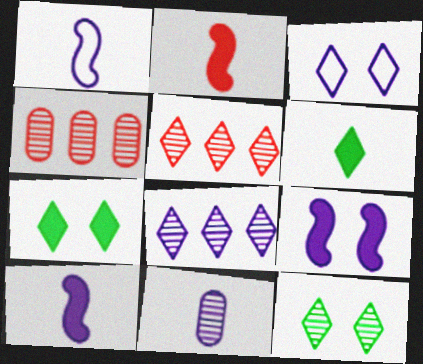[[1, 4, 7], 
[3, 5, 6]]